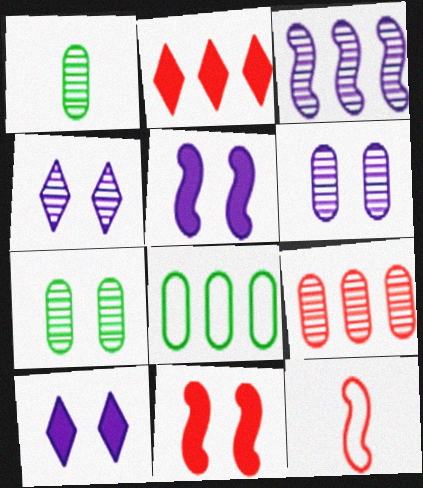[[1, 6, 9], 
[2, 3, 8]]